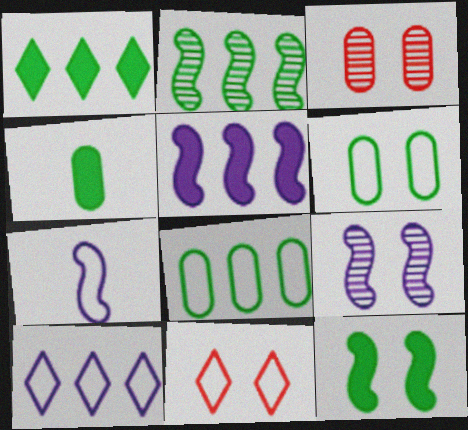[[1, 2, 8], 
[1, 3, 7], 
[1, 4, 12], 
[5, 7, 9], 
[7, 8, 11]]